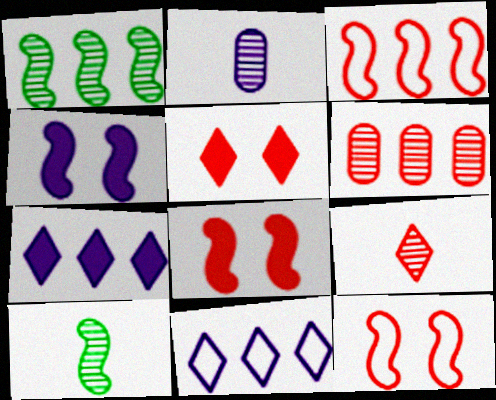[[2, 4, 11], 
[2, 9, 10], 
[3, 4, 10]]